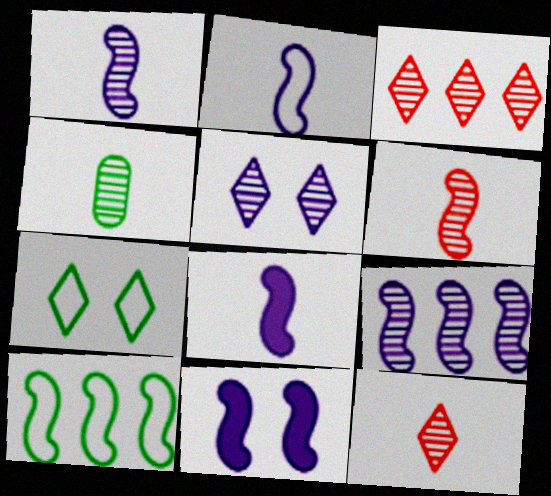[[1, 2, 8], 
[1, 4, 12], 
[2, 9, 11], 
[6, 10, 11]]